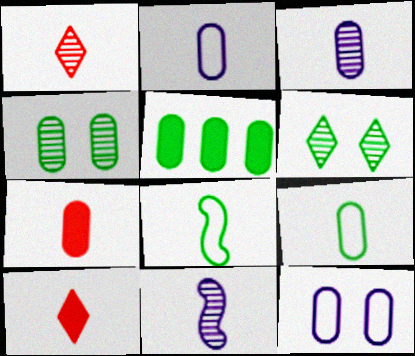[[3, 7, 9], 
[3, 8, 10], 
[4, 5, 9], 
[5, 6, 8], 
[9, 10, 11]]